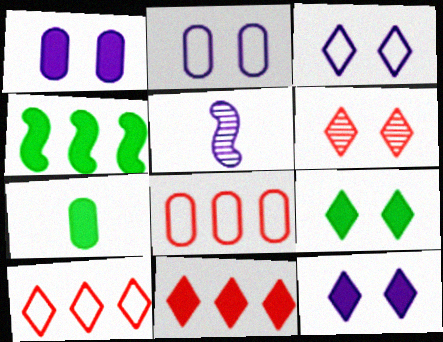[[3, 6, 9], 
[4, 7, 9], 
[5, 8, 9]]